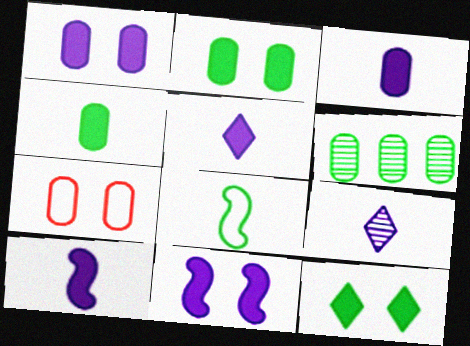[[3, 5, 10], 
[3, 6, 7], 
[6, 8, 12]]